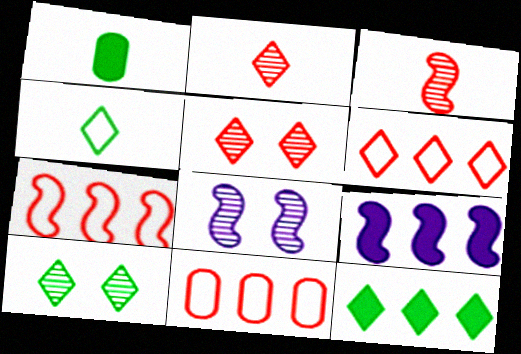[[1, 6, 8], 
[4, 10, 12], 
[6, 7, 11]]